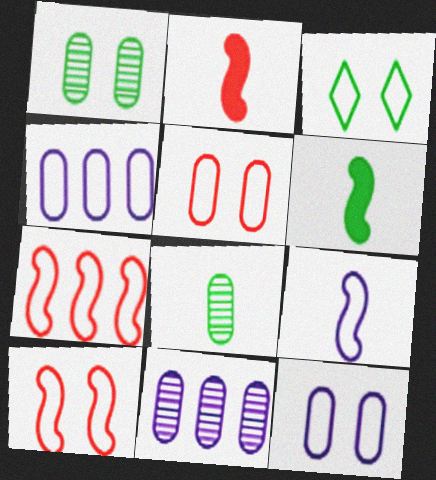[[2, 3, 11], 
[3, 10, 12]]